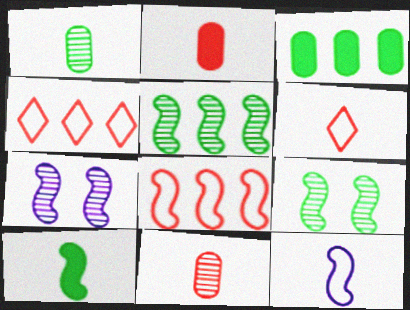[[3, 6, 7], 
[7, 8, 10]]